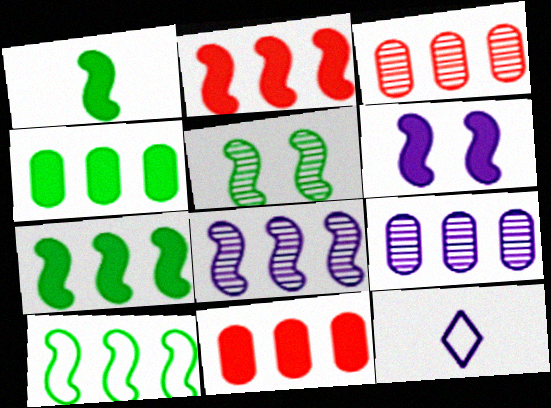[[1, 2, 6], 
[1, 5, 10], 
[2, 8, 10], 
[5, 11, 12], 
[6, 9, 12]]